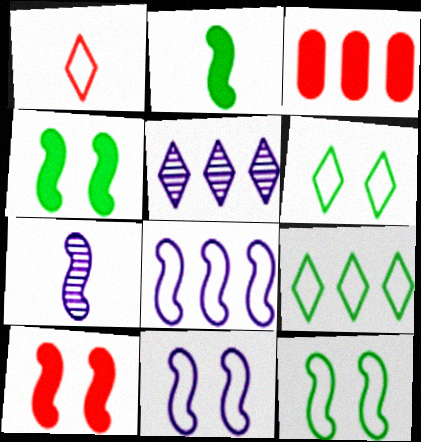[[3, 6, 7]]